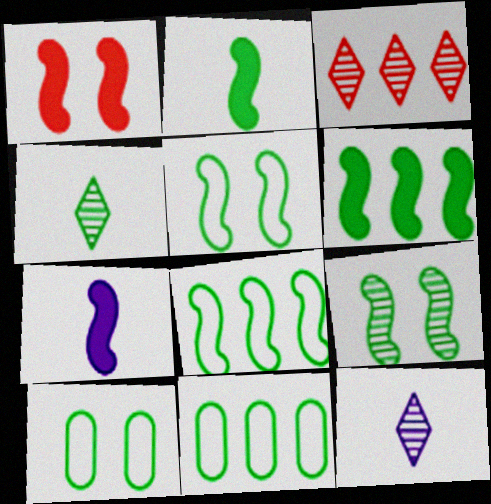[[1, 6, 7], 
[1, 11, 12], 
[2, 8, 9], 
[3, 7, 10], 
[4, 6, 10]]